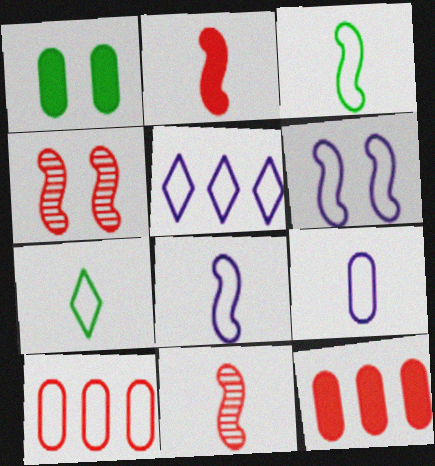[[1, 5, 11], 
[5, 6, 9], 
[6, 7, 10]]